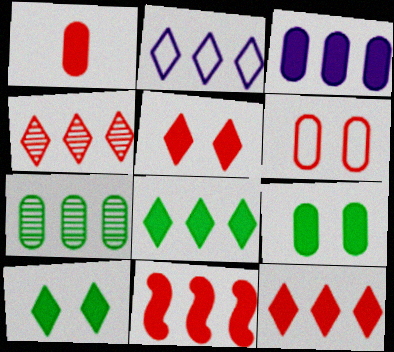[[1, 3, 9], 
[1, 5, 11], 
[2, 4, 8], 
[2, 7, 11], 
[3, 8, 11]]